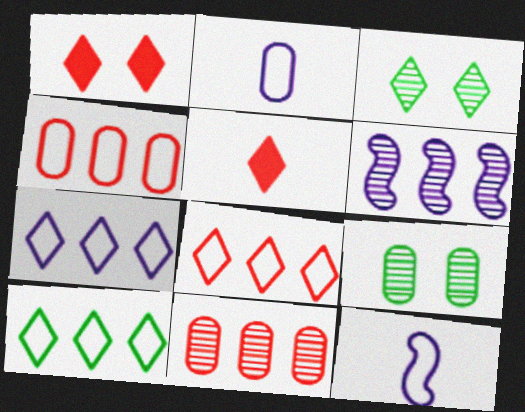[[3, 5, 7], 
[7, 8, 10]]